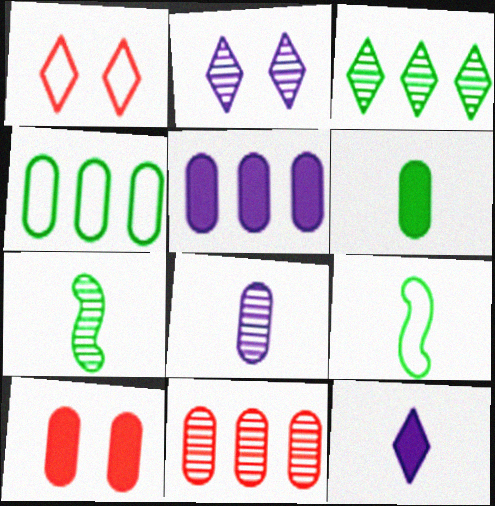[[1, 3, 12], 
[1, 5, 7], 
[2, 7, 11], 
[4, 5, 11], 
[4, 8, 10], 
[5, 6, 10]]